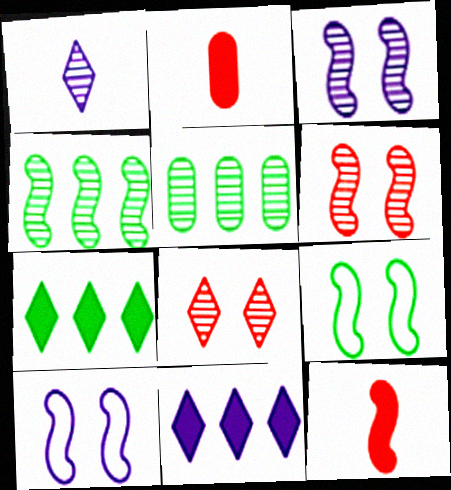[[1, 5, 6], 
[4, 10, 12]]